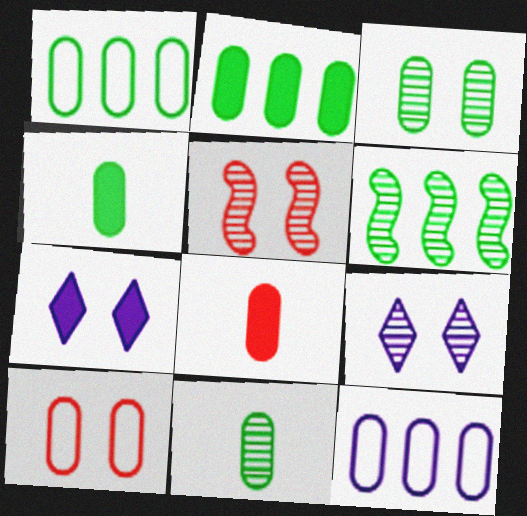[[1, 3, 4], 
[3, 5, 9], 
[3, 8, 12]]